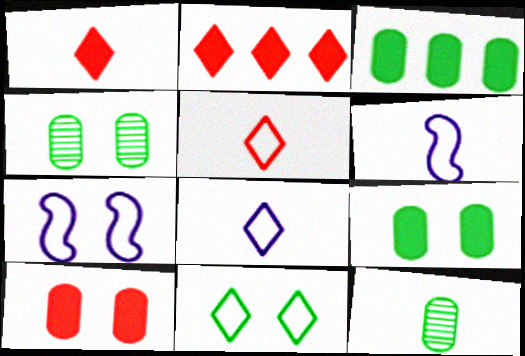[[1, 6, 12], 
[2, 4, 6], 
[2, 7, 12]]